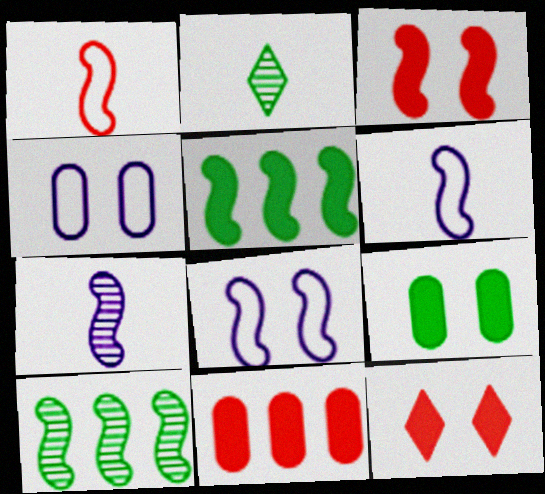[[2, 8, 11], 
[3, 6, 10]]